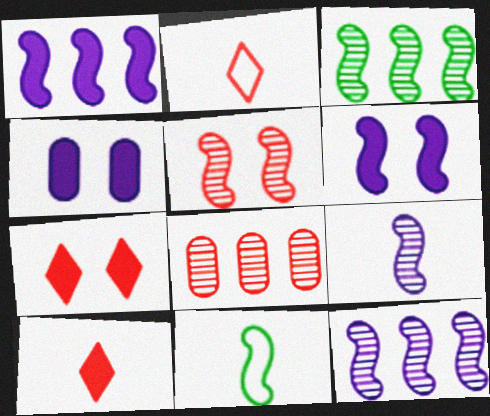[[1, 5, 11], 
[2, 3, 4], 
[3, 5, 9]]